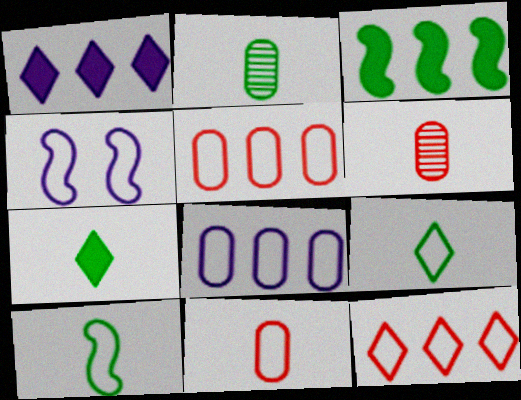[[2, 7, 10], 
[4, 5, 9]]